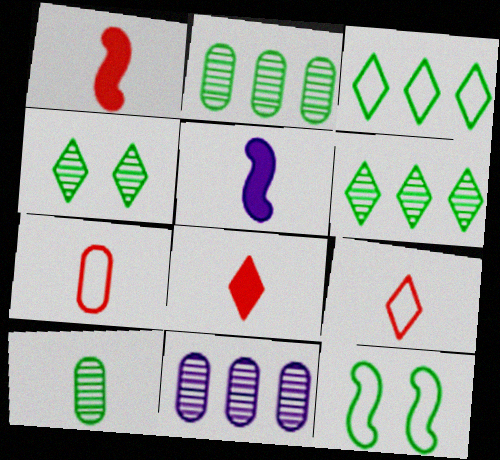[[5, 9, 10], 
[8, 11, 12]]